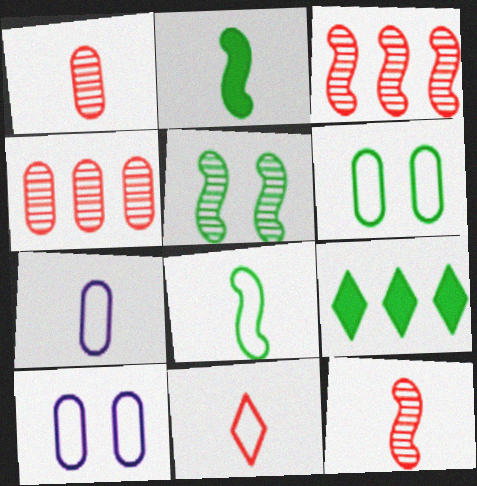[[7, 8, 11], 
[9, 10, 12]]